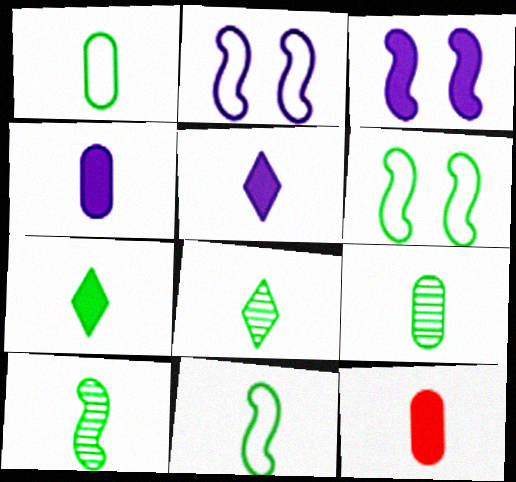[[1, 7, 10], 
[7, 9, 11], 
[8, 9, 10]]